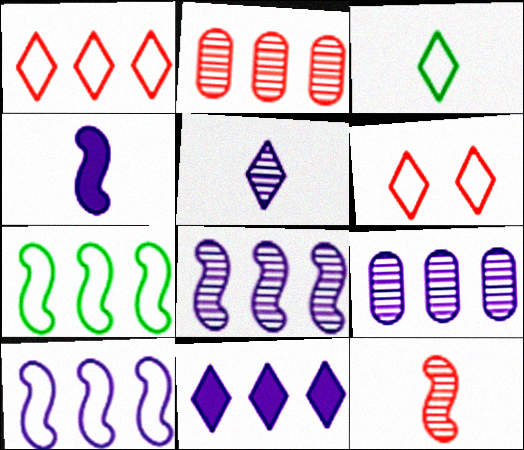[[2, 7, 11], 
[9, 10, 11]]